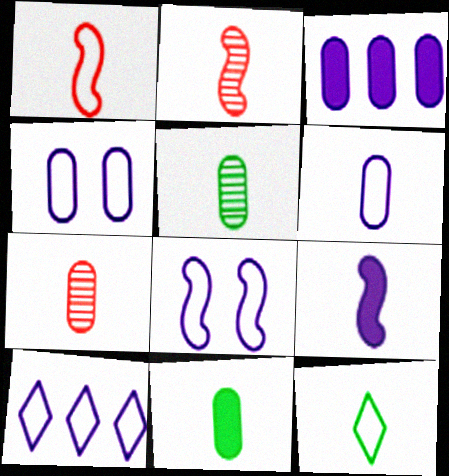[[1, 6, 12], 
[6, 7, 11], 
[6, 8, 10], 
[7, 9, 12]]